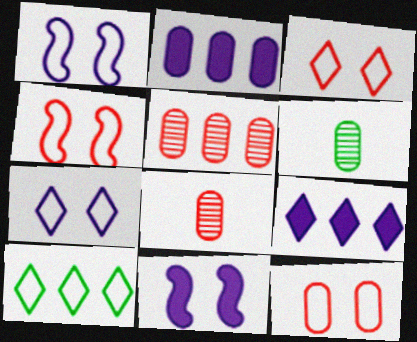[[2, 6, 12], 
[3, 4, 12], 
[4, 6, 9], 
[8, 10, 11]]